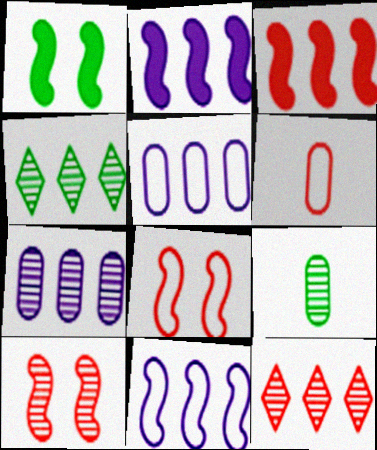[[3, 4, 5]]